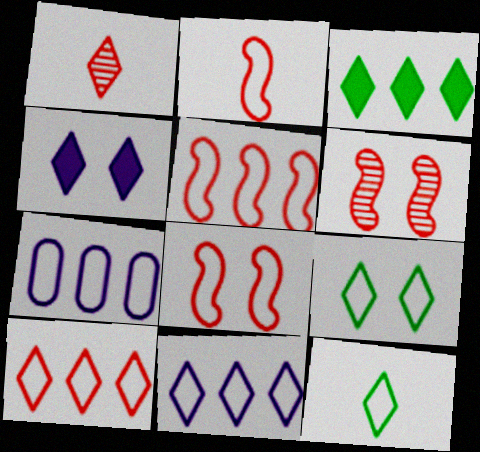[[2, 5, 8], 
[2, 7, 9], 
[7, 8, 12]]